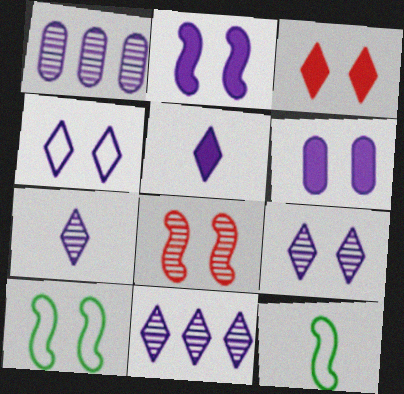[[1, 3, 12], 
[2, 8, 10], 
[4, 5, 11], 
[7, 9, 11]]